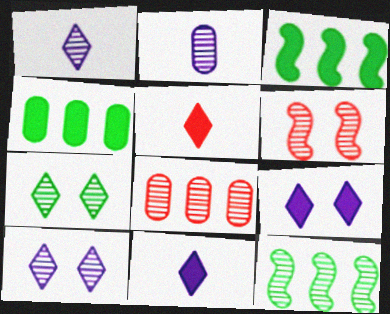[]